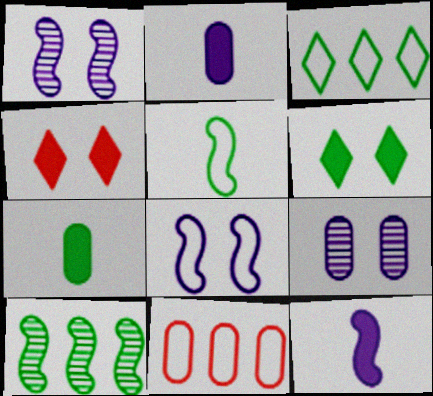[[7, 9, 11]]